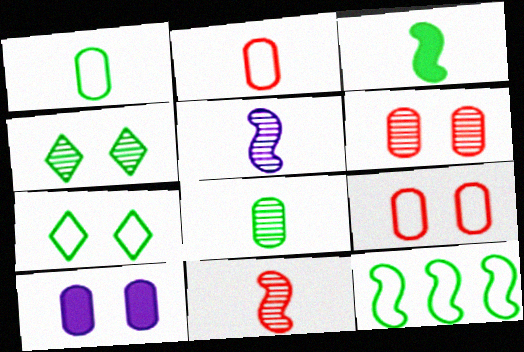[[1, 7, 12]]